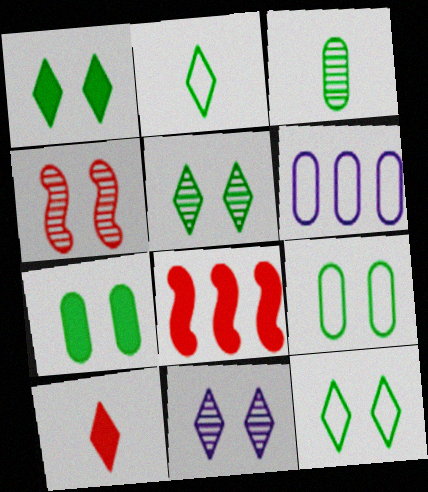[[1, 5, 12]]